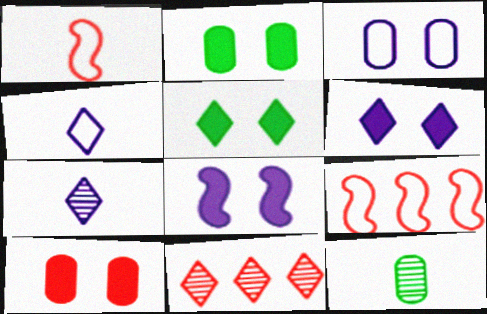[[1, 10, 11], 
[2, 7, 9], 
[4, 5, 11], 
[5, 8, 10], 
[6, 9, 12]]